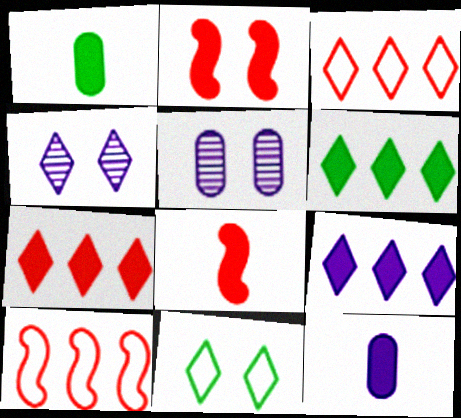[[1, 2, 9], 
[1, 4, 10], 
[2, 5, 11], 
[2, 6, 12], 
[6, 7, 9]]